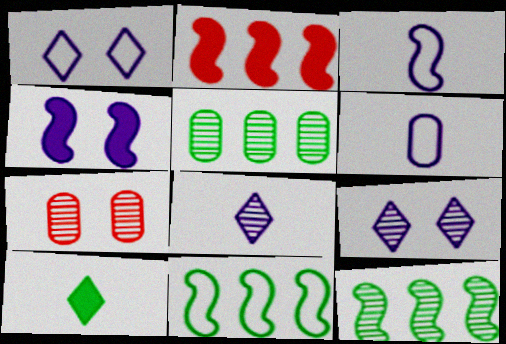[[7, 8, 12]]